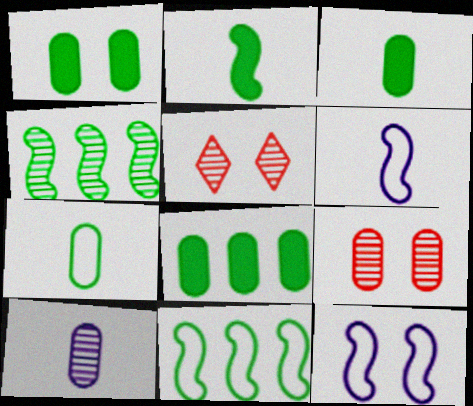[[1, 3, 8], 
[1, 5, 12], 
[4, 5, 10], 
[5, 6, 8]]